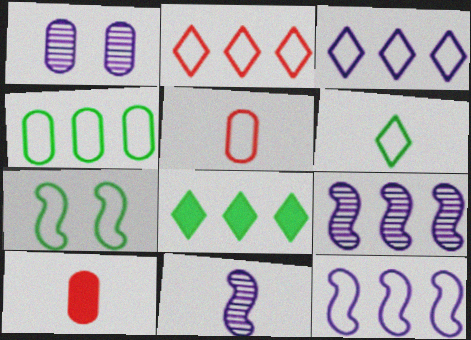[[1, 4, 10], 
[2, 4, 12], 
[3, 5, 7], 
[4, 6, 7], 
[6, 10, 11]]